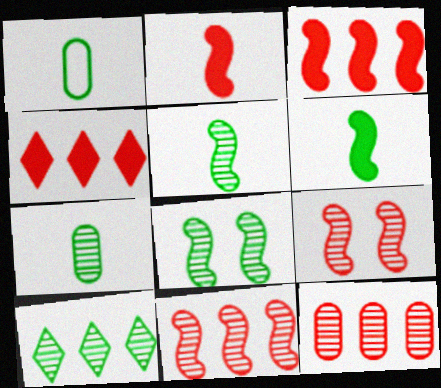[[7, 8, 10]]